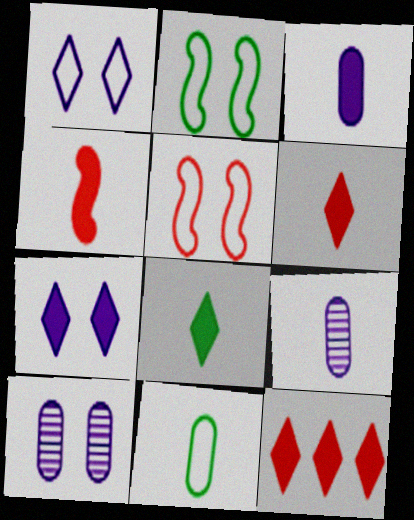[[2, 9, 12], 
[3, 4, 8], 
[7, 8, 12]]